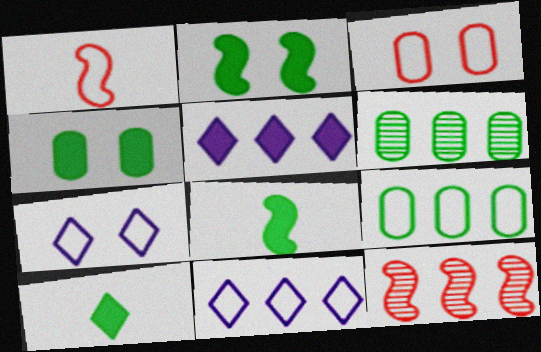[[1, 7, 9], 
[5, 9, 12]]